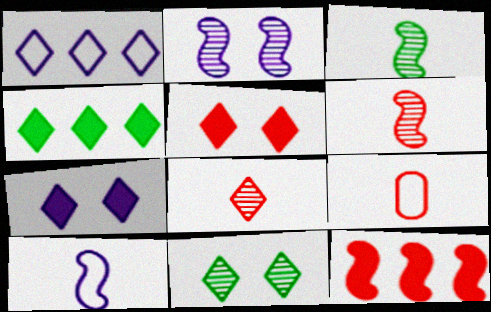[[2, 4, 9]]